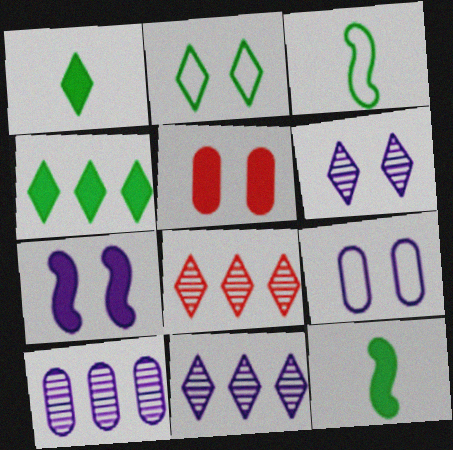[[3, 5, 11], 
[6, 7, 9], 
[8, 9, 12]]